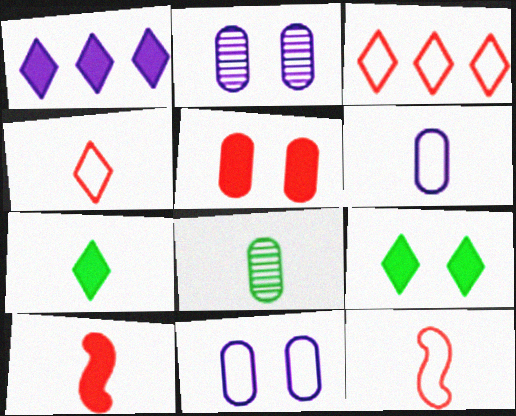[]